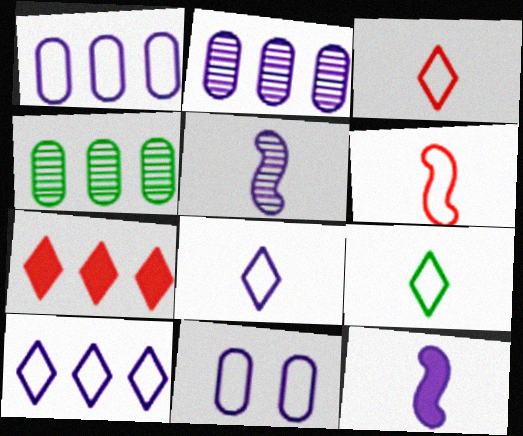[[3, 8, 9]]